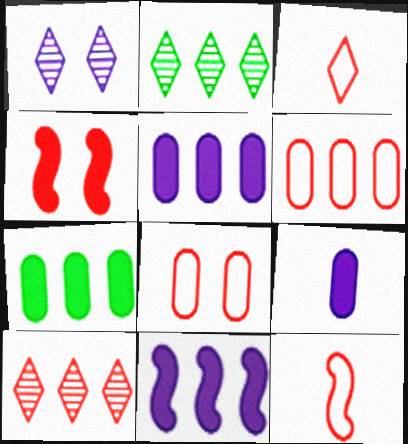[[1, 7, 12], 
[2, 6, 11]]